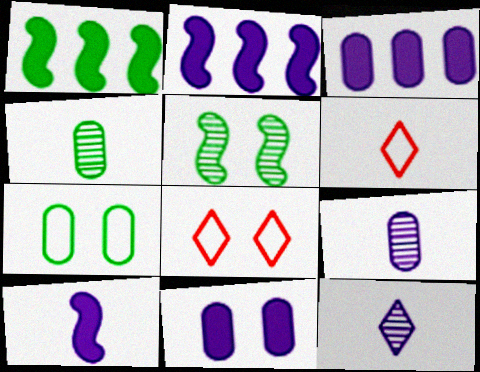[[1, 8, 9], 
[2, 4, 8], 
[3, 5, 6], 
[4, 6, 10], 
[5, 8, 11]]